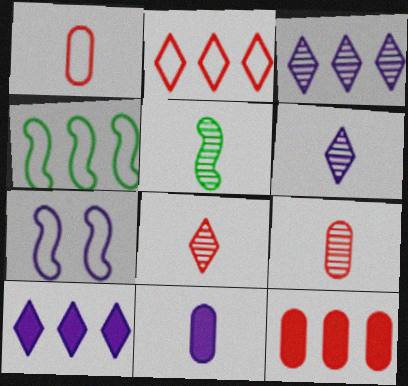[[3, 4, 12], 
[3, 7, 11], 
[5, 6, 9]]